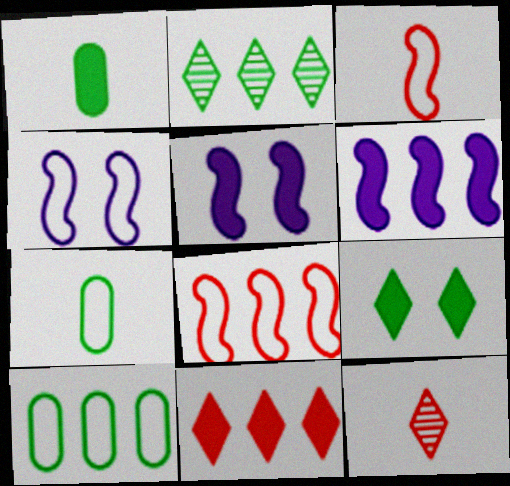[[1, 5, 11], 
[5, 10, 12]]